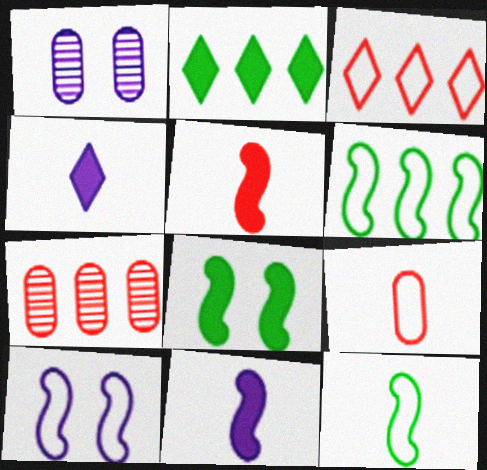[]